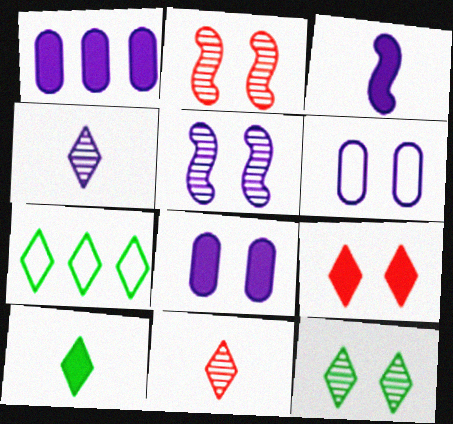[[4, 7, 9], 
[7, 10, 12]]